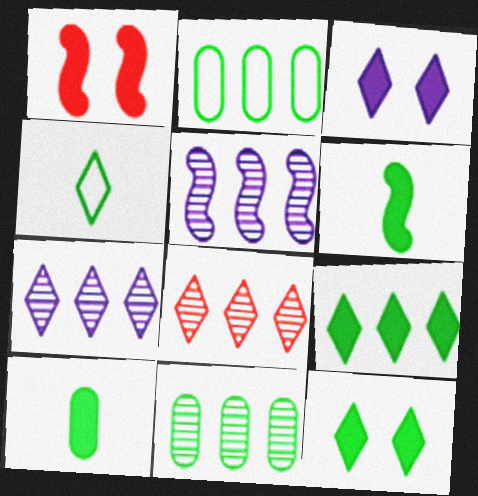[[3, 4, 8], 
[5, 8, 11]]